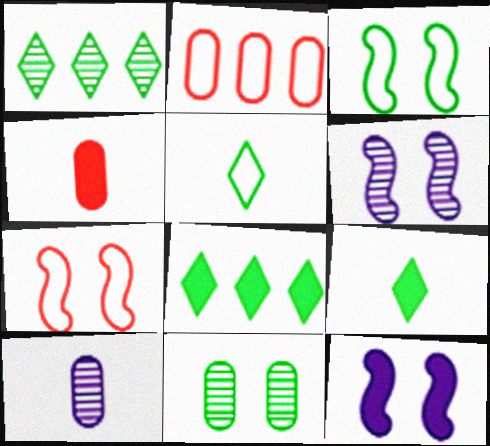[[2, 6, 9], 
[4, 8, 12], 
[7, 8, 10]]